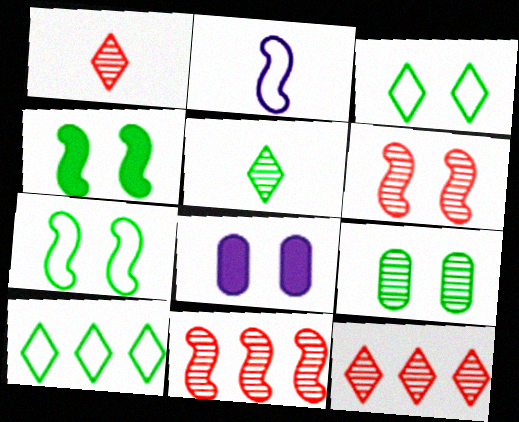[[2, 4, 11], 
[3, 4, 9], 
[3, 6, 8]]